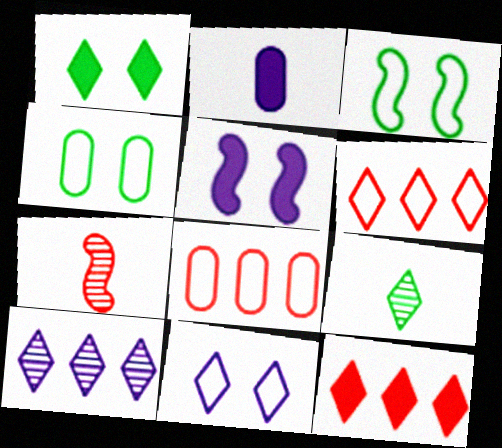[[5, 8, 9], 
[9, 11, 12]]